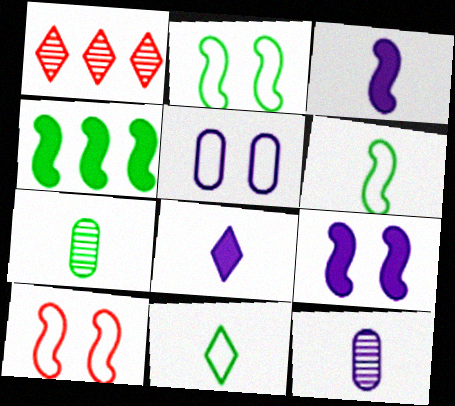[]